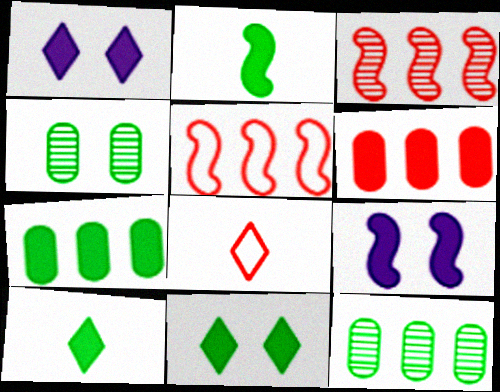[[1, 2, 6], 
[2, 7, 11], 
[6, 9, 10], 
[8, 9, 12]]